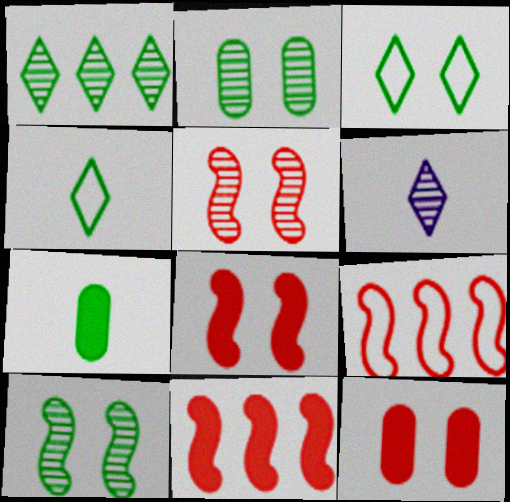[]